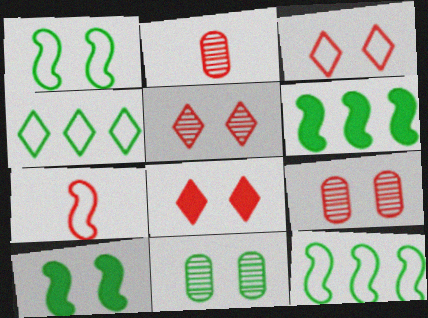[[3, 5, 8]]